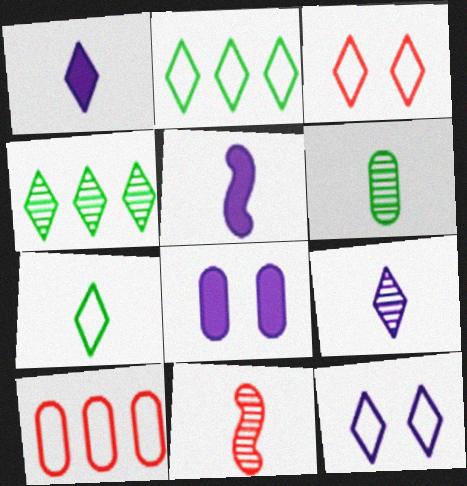[[1, 3, 4], 
[2, 8, 11], 
[6, 8, 10], 
[6, 9, 11]]